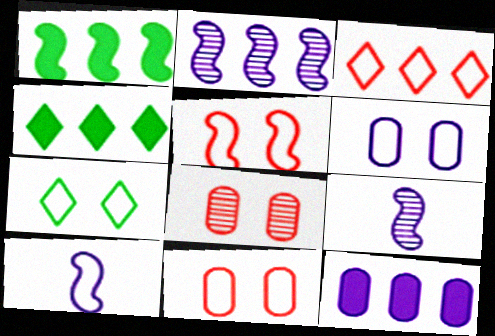[[1, 5, 9], 
[4, 8, 10], 
[4, 9, 11], 
[5, 6, 7]]